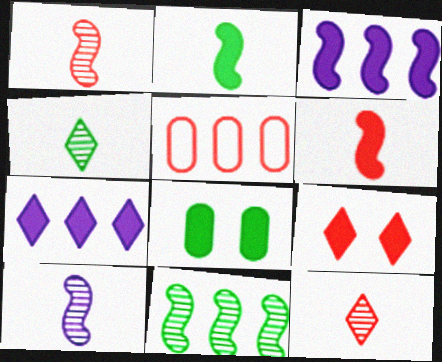[[1, 5, 9], 
[5, 7, 11], 
[6, 7, 8]]